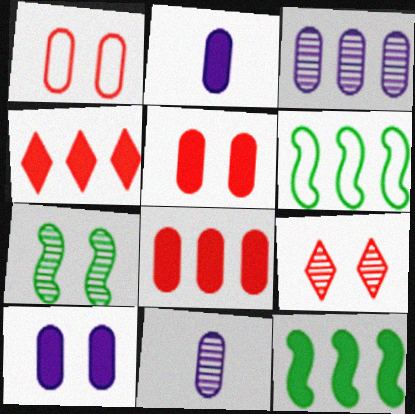[[2, 6, 9], 
[3, 4, 6]]